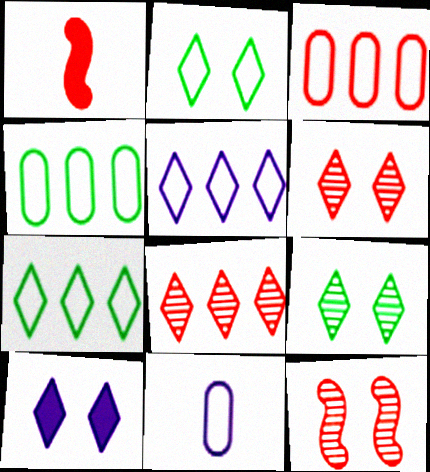[[1, 3, 6], 
[2, 6, 10]]